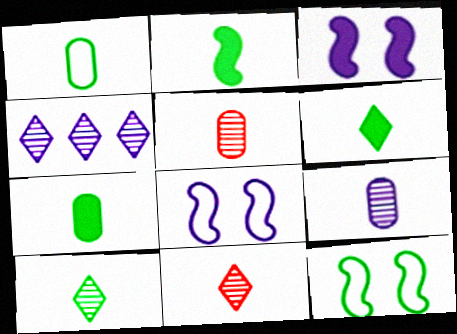[[1, 2, 10], 
[2, 6, 7]]